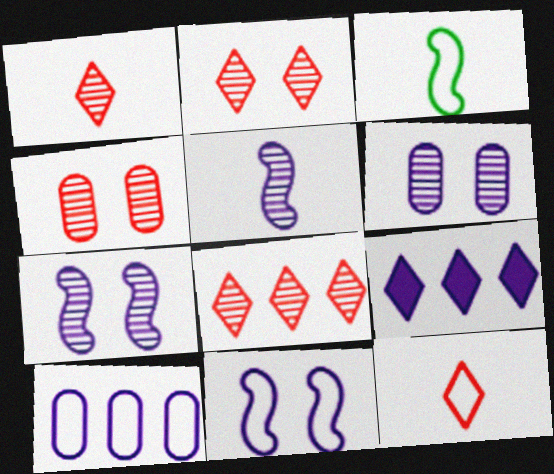[[1, 2, 8], 
[3, 4, 9]]